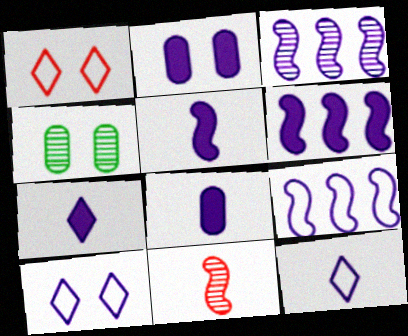[[2, 3, 12], 
[2, 6, 7], 
[3, 6, 9], 
[3, 8, 10], 
[5, 7, 8]]